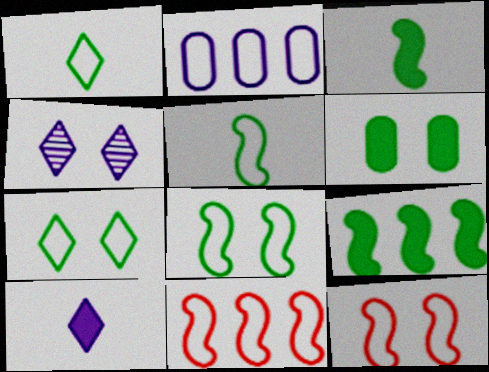[[1, 2, 12], 
[4, 6, 12]]